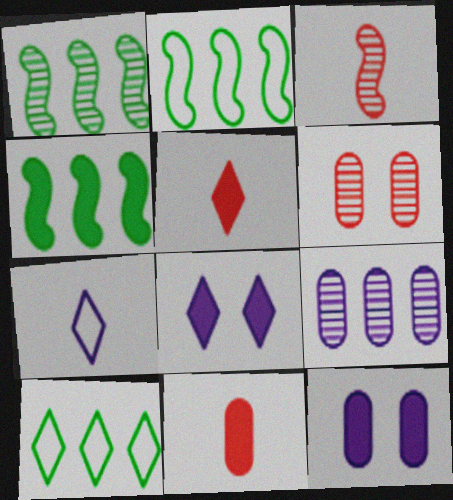[[1, 2, 4], 
[3, 10, 12], 
[4, 5, 12], 
[4, 6, 7], 
[4, 8, 11]]